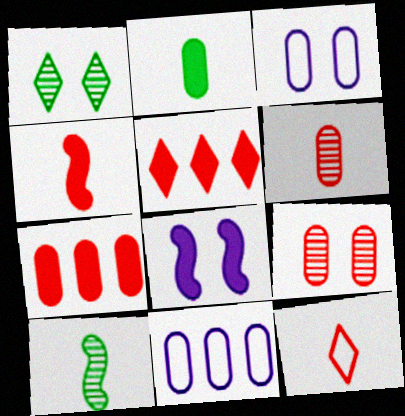[[1, 4, 11], 
[2, 5, 8], 
[2, 9, 11], 
[3, 5, 10], 
[4, 6, 12]]